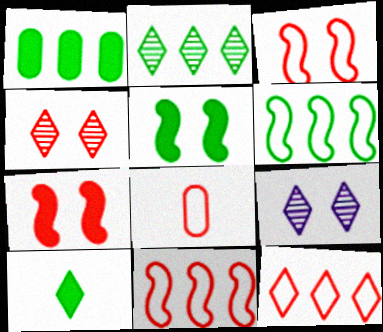[[1, 2, 6], 
[1, 5, 10], 
[3, 8, 12], 
[9, 10, 12]]